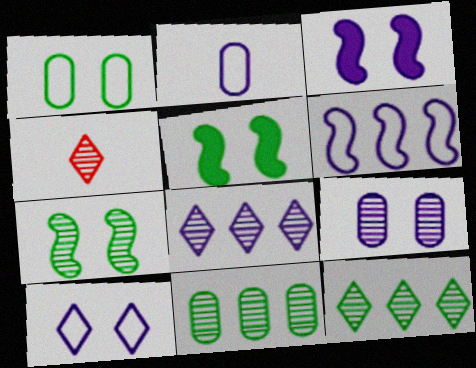[[2, 3, 8], 
[2, 6, 10], 
[3, 9, 10]]